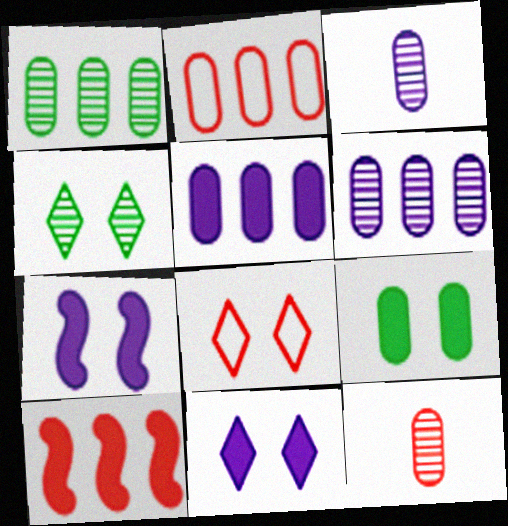[[1, 2, 5], 
[2, 3, 9], 
[4, 8, 11], 
[8, 10, 12]]